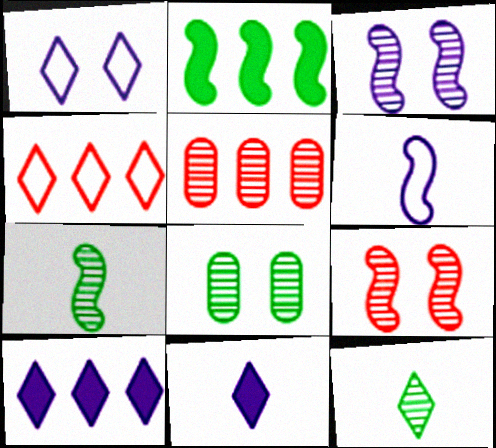[[2, 6, 9], 
[3, 5, 12]]